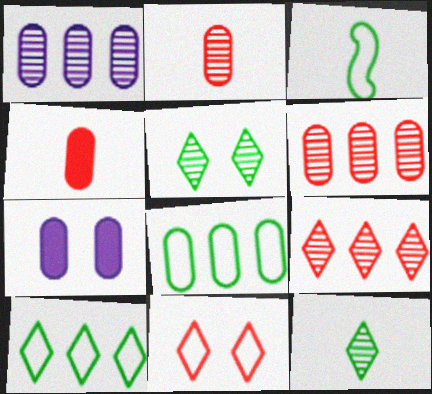[[2, 7, 8], 
[3, 7, 9]]